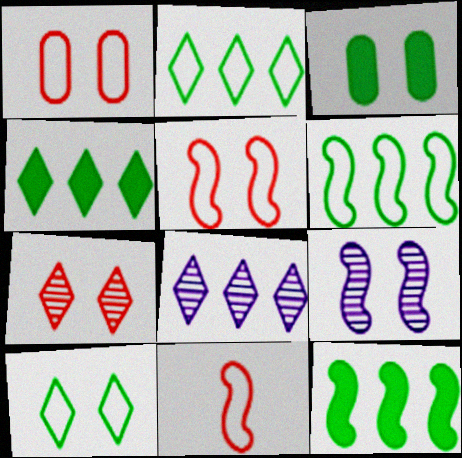[[3, 8, 11], 
[9, 11, 12]]